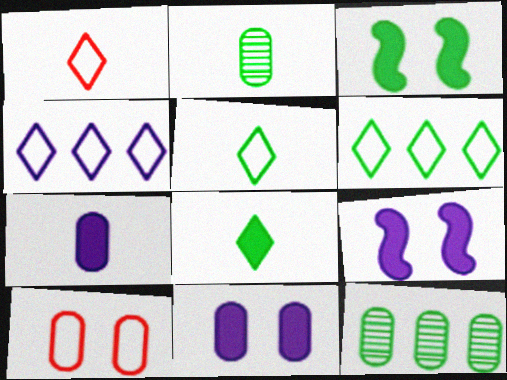[[1, 9, 12], 
[2, 3, 6], 
[3, 5, 12], 
[7, 10, 12]]